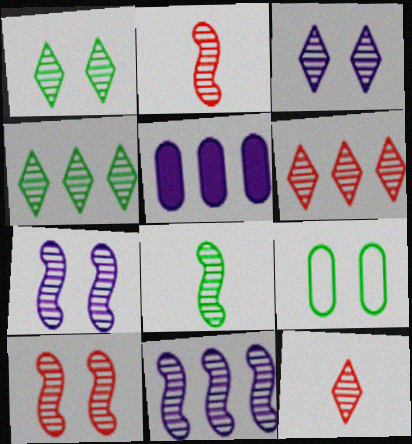[[3, 4, 12], 
[8, 10, 11]]